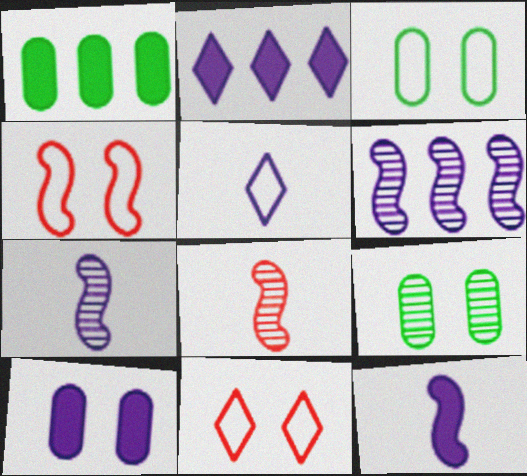[[1, 7, 11], 
[2, 3, 8], 
[2, 10, 12], 
[5, 6, 10]]